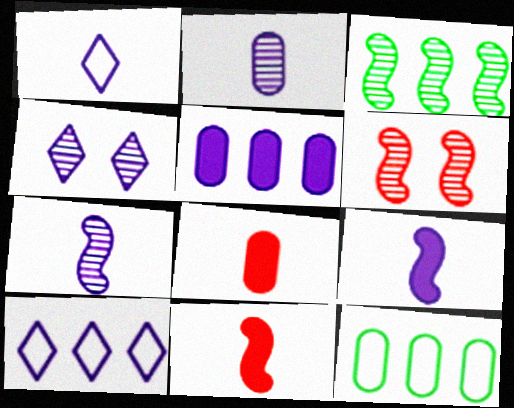[[1, 2, 9], 
[3, 6, 7], 
[4, 11, 12]]